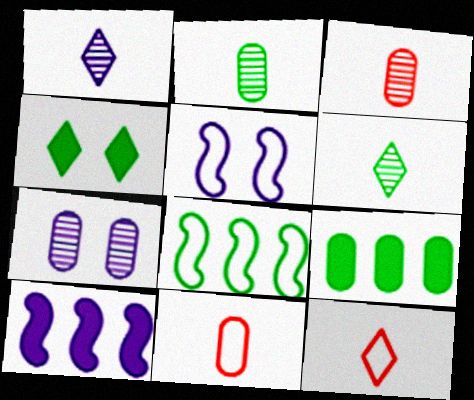[[2, 4, 8], 
[7, 9, 11]]